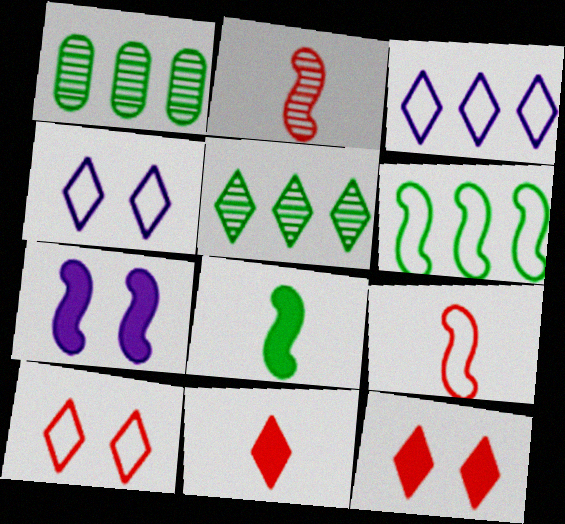[[2, 6, 7], 
[4, 5, 11]]